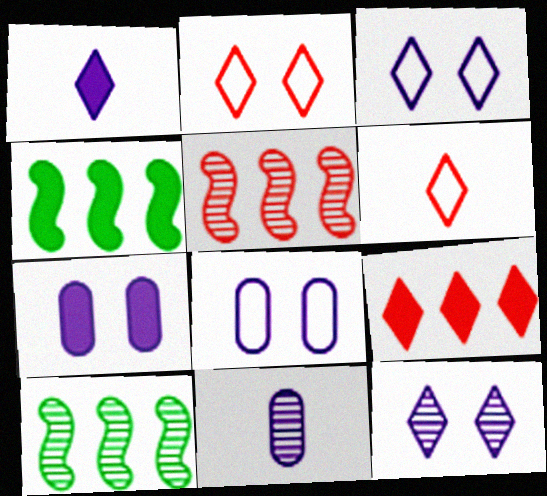[[2, 4, 11], 
[6, 7, 10]]